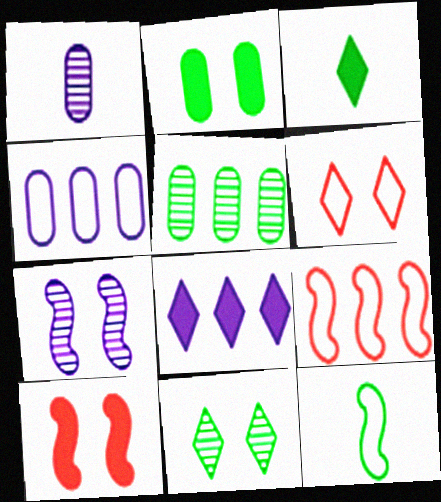[[2, 6, 7], 
[4, 6, 12], 
[5, 8, 9]]